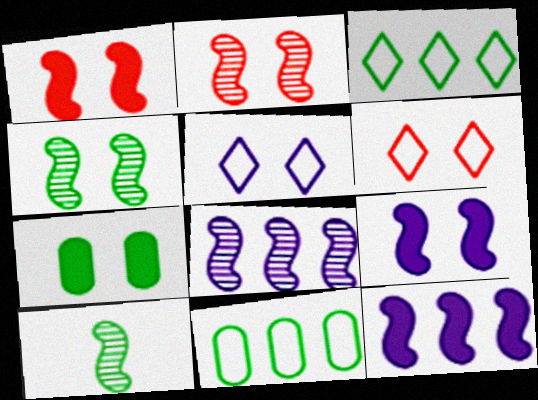[[2, 5, 7], 
[2, 8, 10], 
[3, 7, 10]]